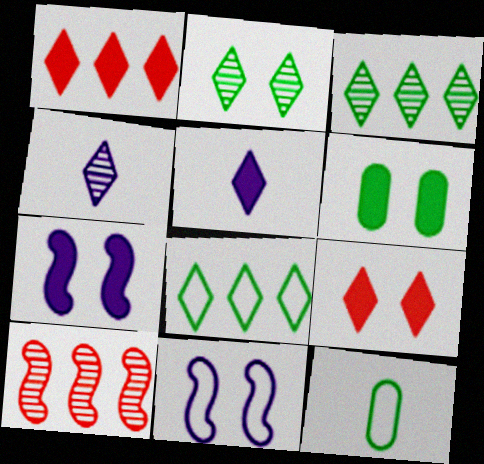[[4, 8, 9], 
[6, 7, 9]]